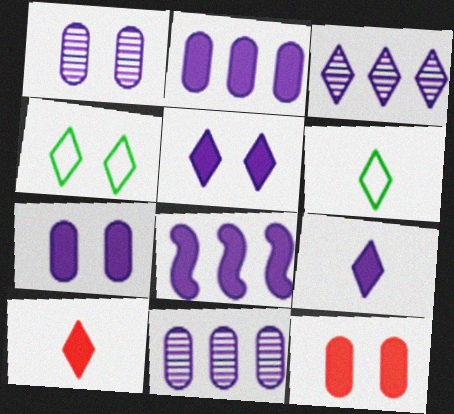[[3, 4, 10], 
[7, 8, 9]]